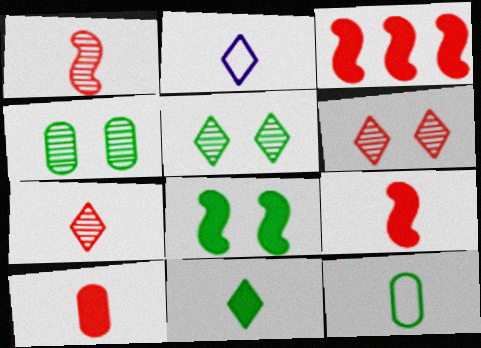[[2, 3, 4], 
[2, 7, 11]]